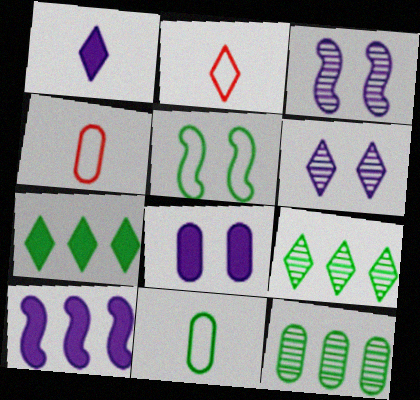[[1, 8, 10], 
[2, 6, 7], 
[3, 4, 7], 
[4, 8, 12]]